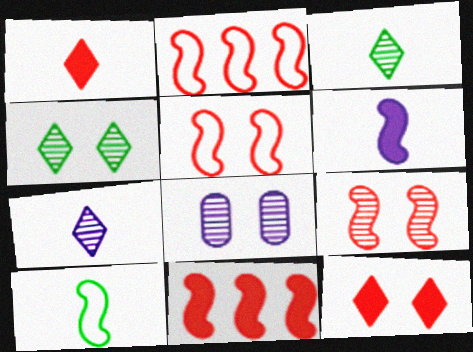[[4, 8, 9]]